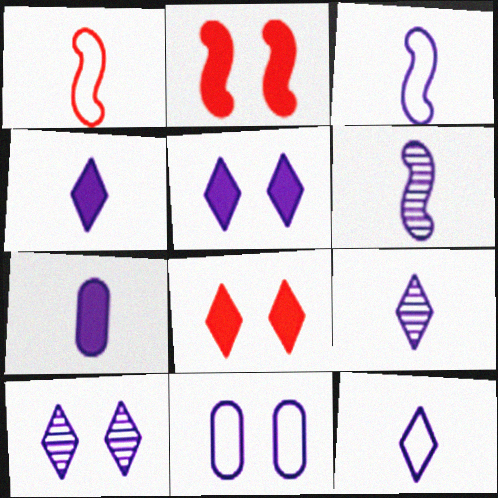[[3, 7, 9], 
[4, 9, 12], 
[6, 7, 12]]